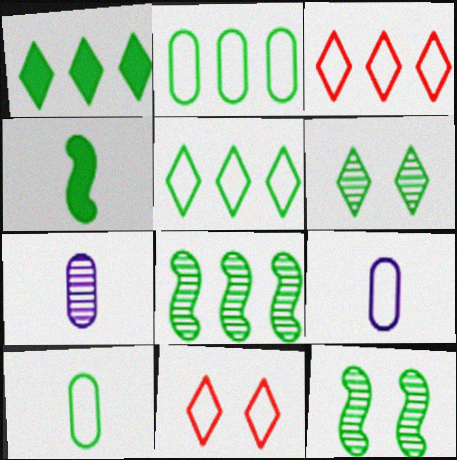[[1, 2, 8], 
[1, 10, 12], 
[2, 4, 6]]